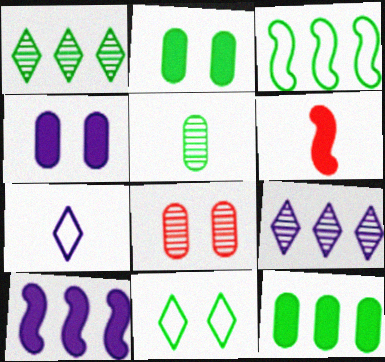[[1, 3, 12], 
[5, 6, 7]]